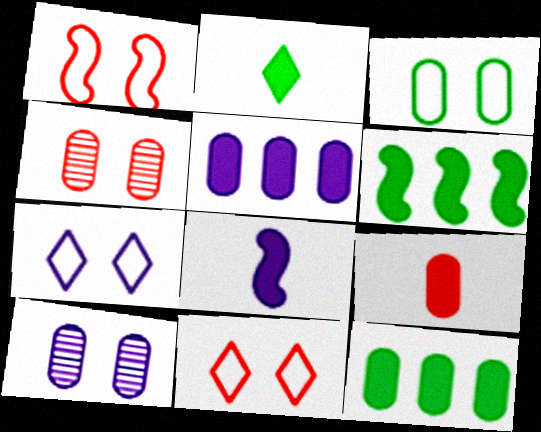[[1, 3, 7], 
[2, 8, 9]]